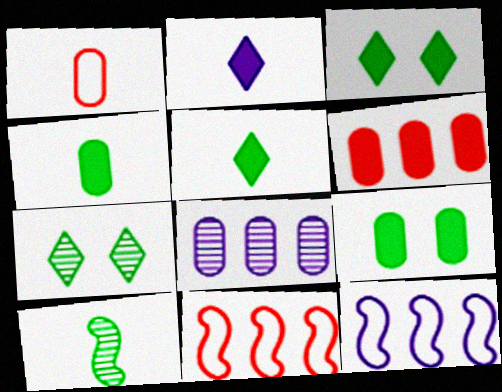[[1, 2, 10], 
[1, 8, 9]]